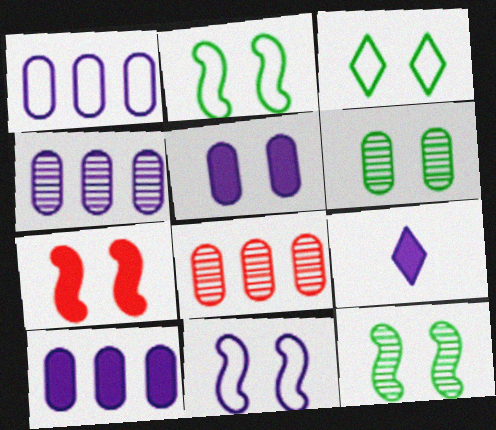[[1, 4, 10], 
[2, 8, 9], 
[4, 9, 11], 
[7, 11, 12]]